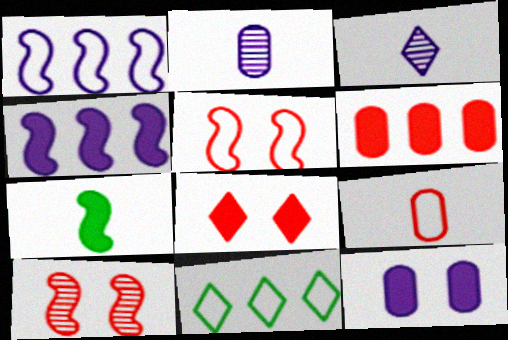[[1, 3, 12], 
[1, 7, 10], 
[3, 7, 9], 
[3, 8, 11]]